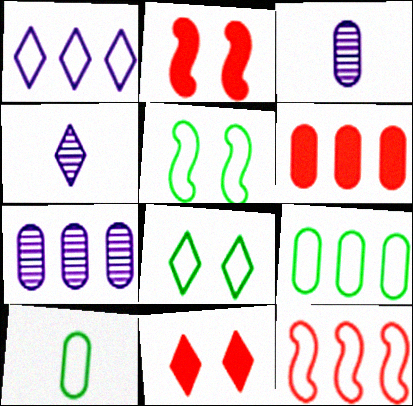[[1, 9, 12], 
[2, 4, 9], 
[4, 5, 6], 
[6, 7, 9]]